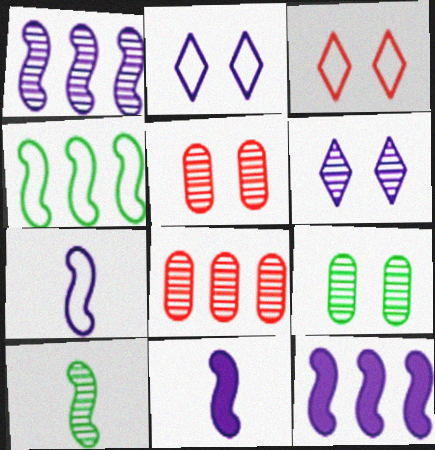[[6, 8, 10]]